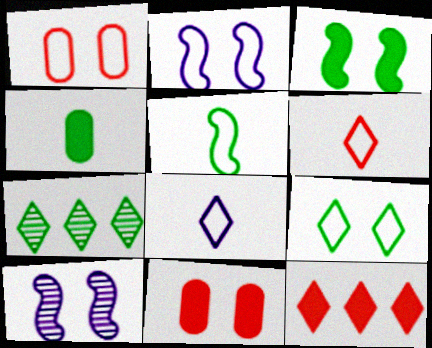[[1, 2, 9], 
[9, 10, 11]]